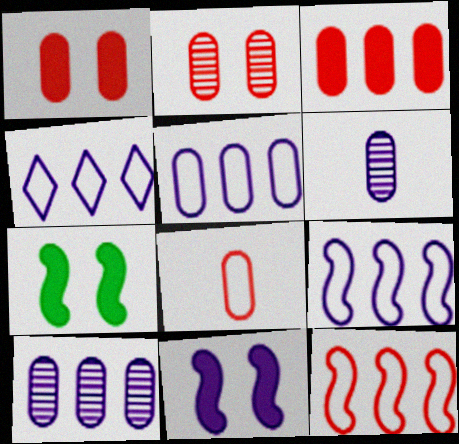[[2, 3, 8], 
[4, 5, 9], 
[4, 6, 11]]